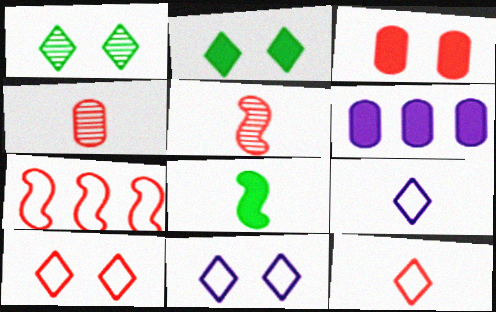[[4, 8, 9]]